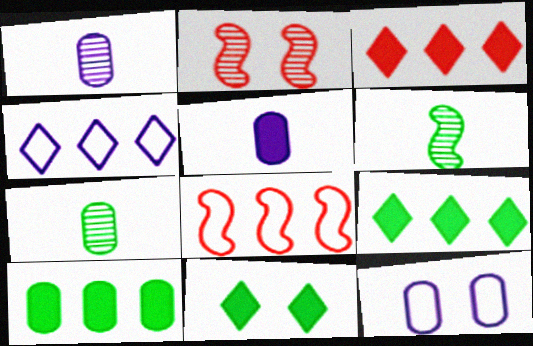[[1, 8, 11], 
[2, 11, 12], 
[3, 6, 12]]